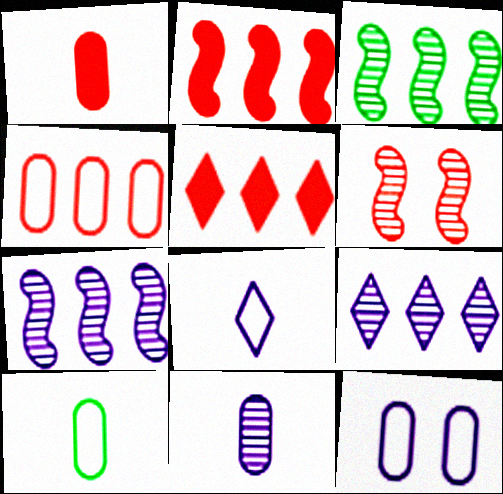[[1, 10, 11], 
[4, 10, 12]]